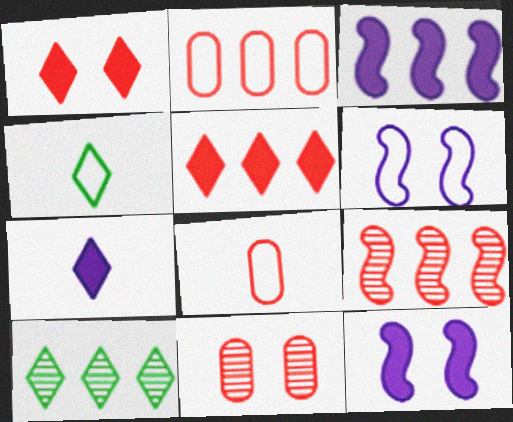[[1, 8, 9], 
[2, 3, 10], 
[2, 4, 6], 
[2, 5, 9], 
[3, 4, 11], 
[8, 10, 12]]